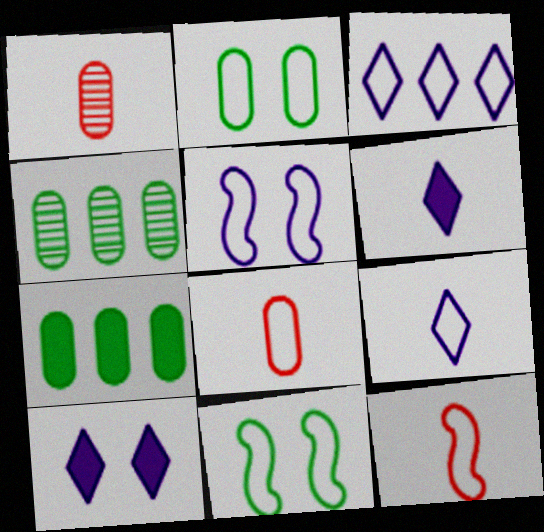[[2, 3, 12], 
[3, 8, 11], 
[4, 10, 12]]